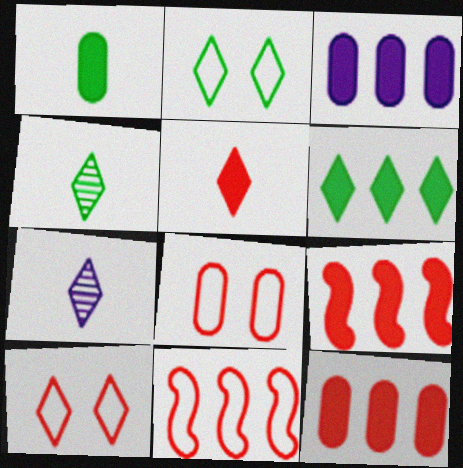[[2, 4, 6], 
[3, 6, 9], 
[6, 7, 10]]